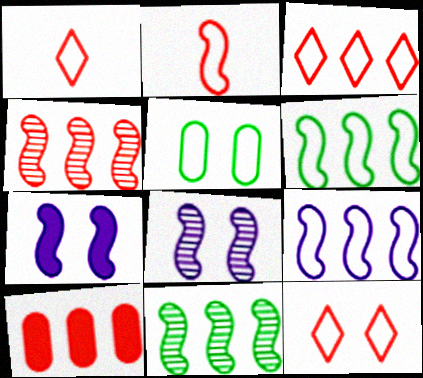[[1, 3, 12], 
[1, 5, 9], 
[2, 7, 11], 
[3, 4, 10]]